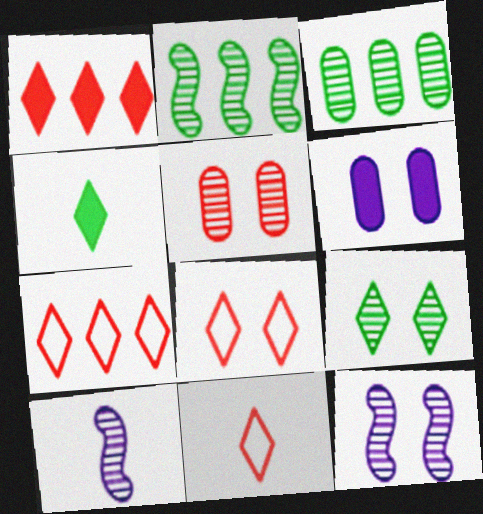[[2, 6, 11], 
[5, 9, 12], 
[7, 8, 11]]